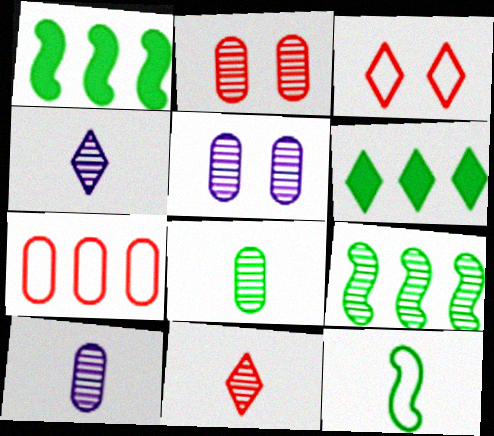[[1, 3, 10], 
[2, 4, 9], 
[3, 4, 6], 
[5, 9, 11]]